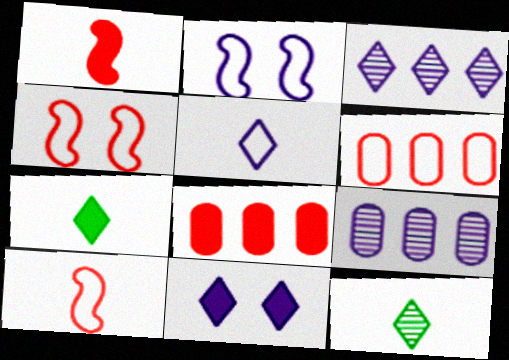[[2, 8, 12], 
[3, 5, 11], 
[4, 7, 9]]